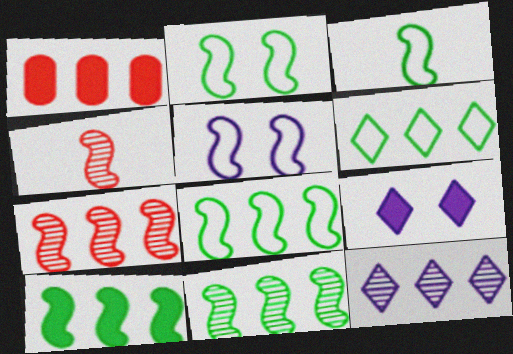[[1, 8, 12], 
[2, 3, 8], 
[4, 5, 10], 
[8, 10, 11]]